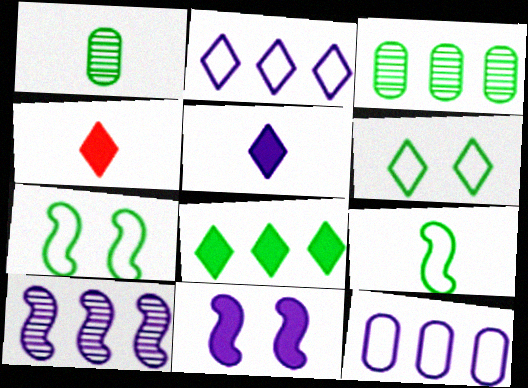[[1, 7, 8]]